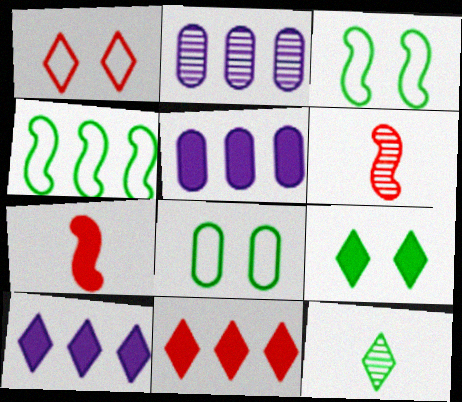[[1, 10, 12], 
[2, 4, 11], 
[5, 7, 9], 
[6, 8, 10]]